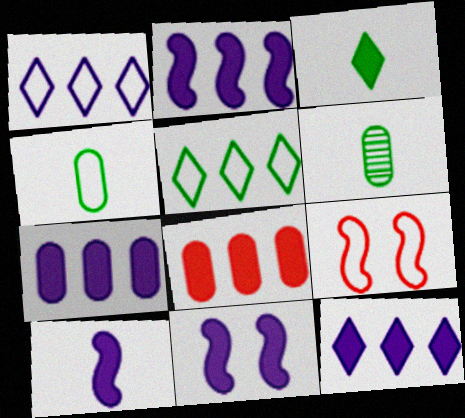[[1, 4, 9], 
[2, 7, 12], 
[2, 10, 11], 
[3, 8, 11], 
[6, 9, 12]]